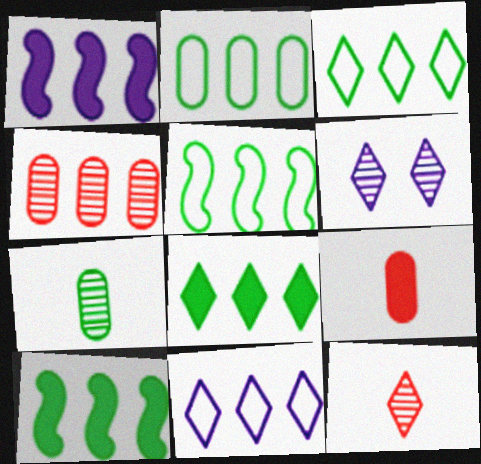[[1, 3, 4], 
[2, 3, 5], 
[4, 10, 11], 
[5, 6, 9]]